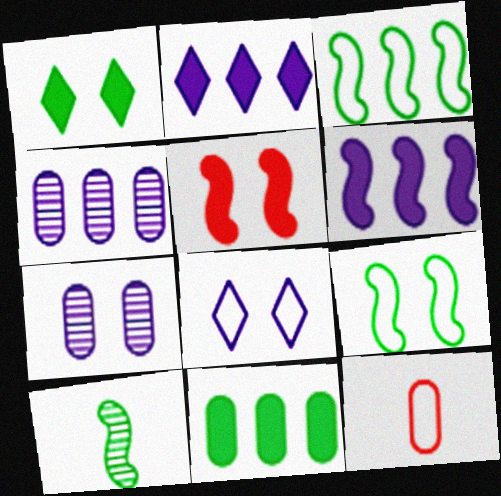[[3, 8, 12], 
[7, 11, 12]]